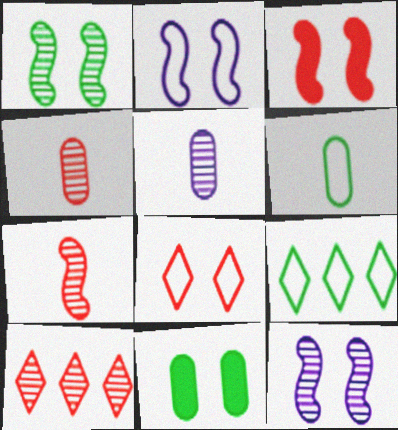[[1, 2, 3], 
[1, 5, 10], 
[3, 5, 9], 
[8, 11, 12]]